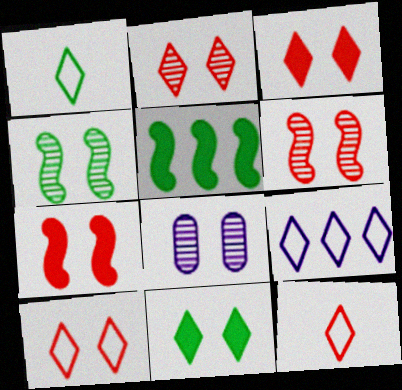[[1, 9, 10], 
[2, 3, 10], 
[2, 4, 8], 
[5, 8, 12]]